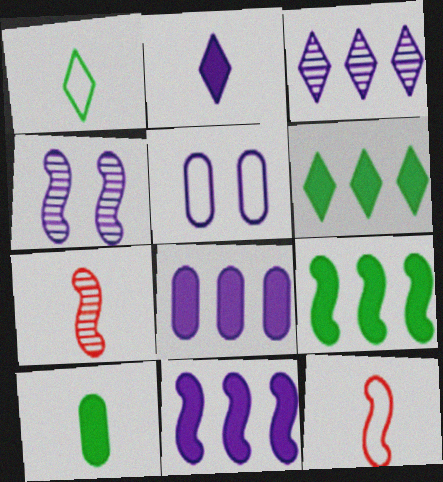[[4, 9, 12], 
[5, 6, 7]]